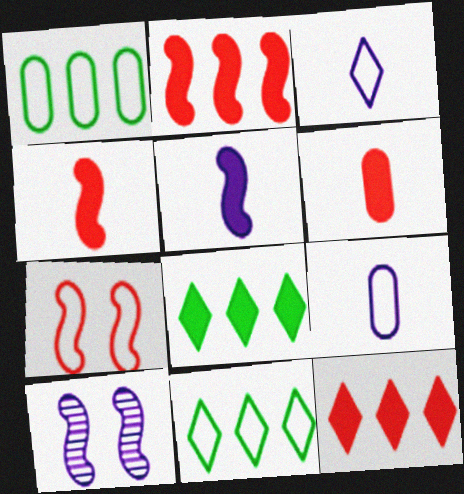[[1, 3, 7], 
[6, 10, 11], 
[7, 9, 11]]